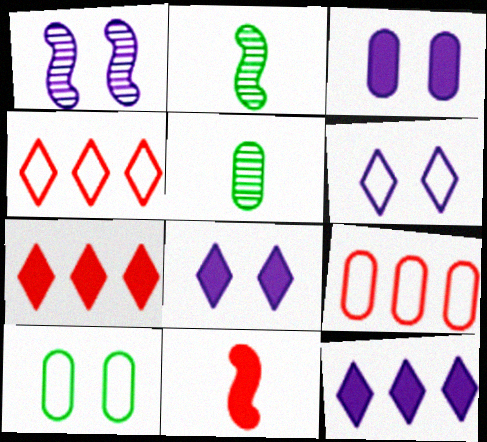[[1, 3, 6], 
[2, 3, 4], 
[2, 8, 9], 
[3, 5, 9]]